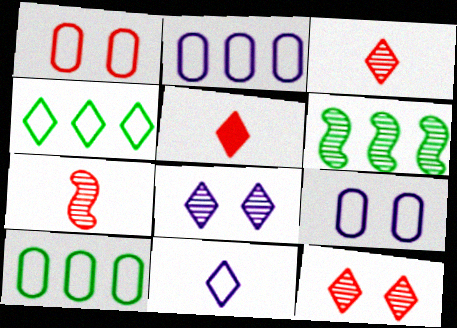[[4, 5, 8], 
[5, 6, 9]]